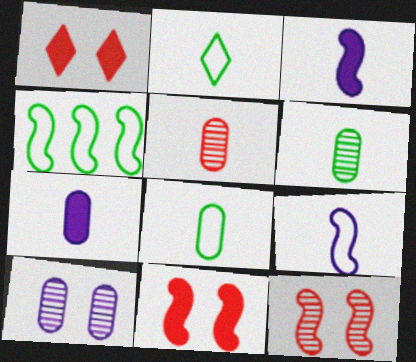[[2, 3, 5], 
[3, 4, 12], 
[5, 7, 8]]